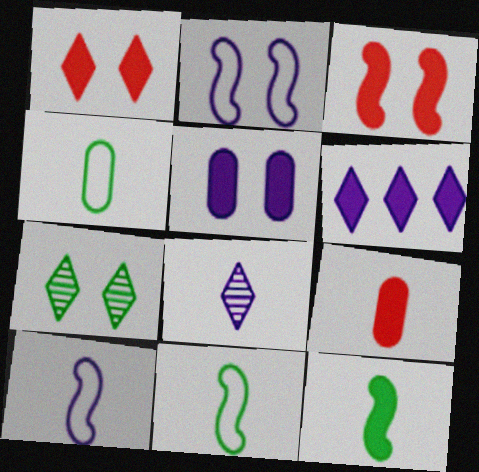[[8, 9, 11]]